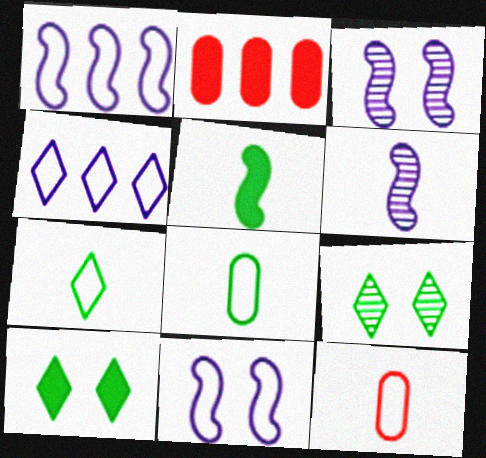[[2, 3, 7]]